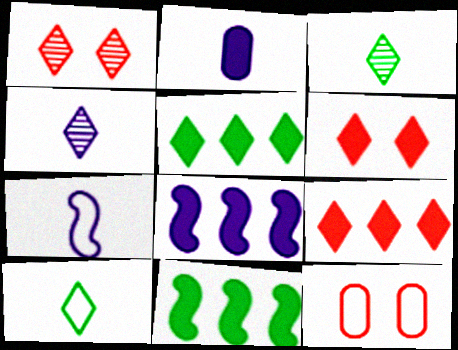[[2, 4, 7], 
[2, 6, 11], 
[3, 8, 12], 
[4, 11, 12]]